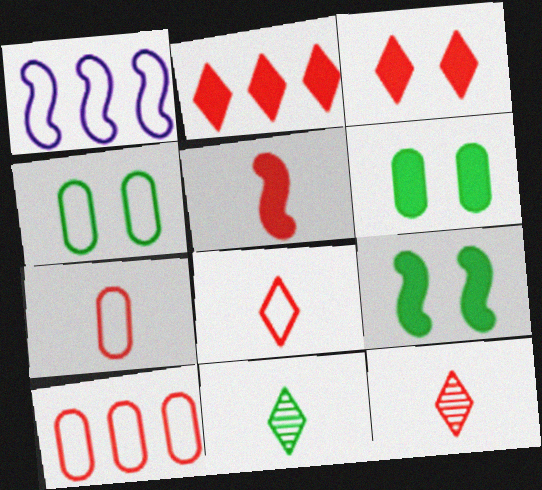[[1, 4, 8], 
[1, 6, 12], 
[5, 7, 12]]